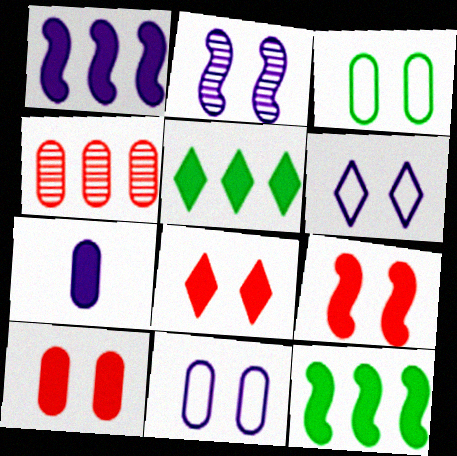[[2, 3, 8], 
[3, 4, 7], 
[5, 7, 9], 
[7, 8, 12], 
[8, 9, 10]]